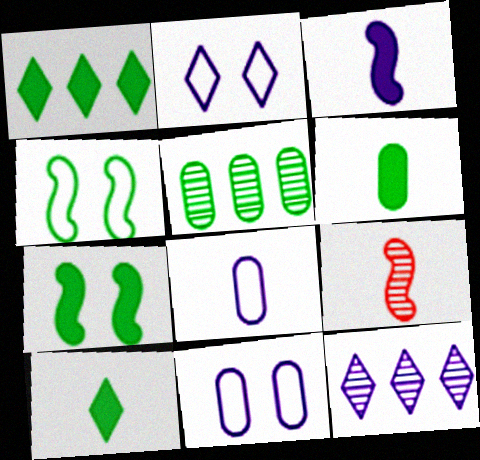[[1, 6, 7], 
[1, 9, 11], 
[3, 11, 12], 
[4, 5, 10], 
[8, 9, 10]]